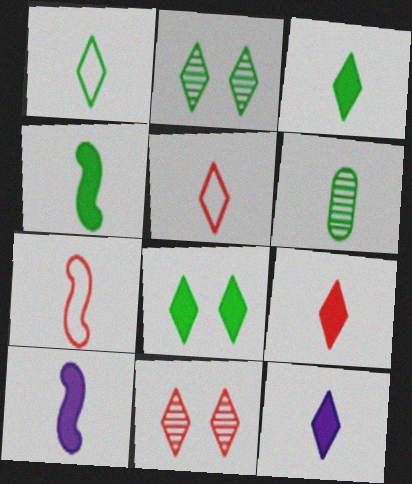[[1, 4, 6], 
[3, 9, 12], 
[5, 6, 10], 
[6, 7, 12]]